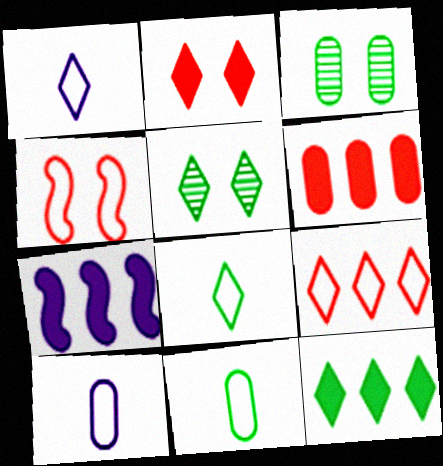[[3, 6, 10], 
[5, 8, 12], 
[6, 7, 12]]